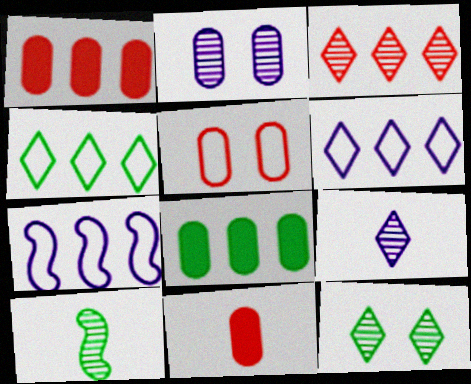[[2, 3, 10], 
[3, 7, 8], 
[3, 9, 12], 
[7, 11, 12]]